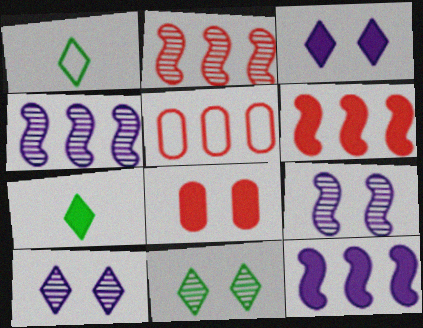[[1, 4, 8], 
[5, 7, 9], 
[7, 8, 12]]